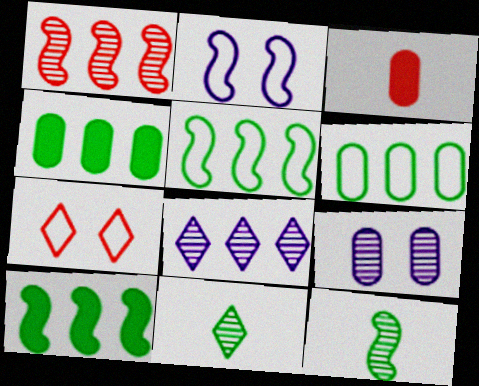[[1, 3, 7], 
[1, 9, 11], 
[3, 6, 9]]